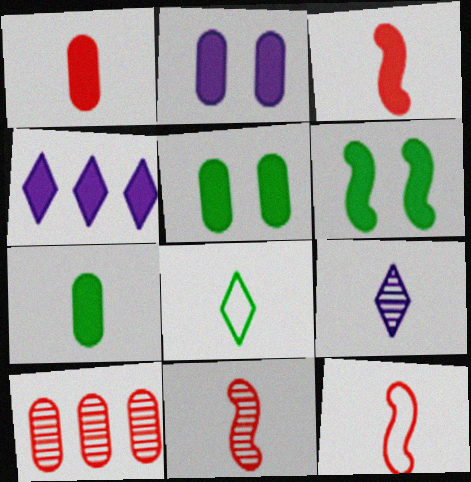[[1, 4, 6], 
[3, 4, 5], 
[3, 11, 12], 
[7, 9, 12]]